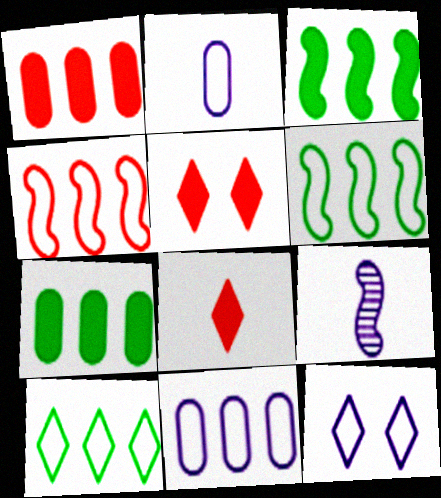[[4, 10, 11]]